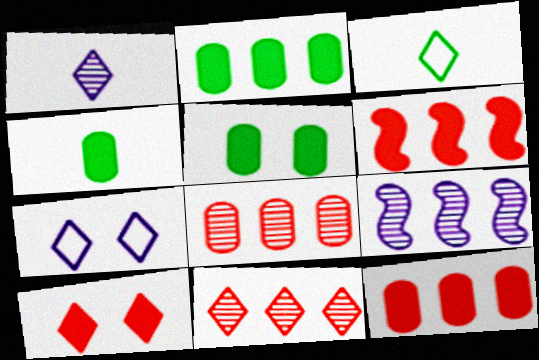[[2, 4, 5]]